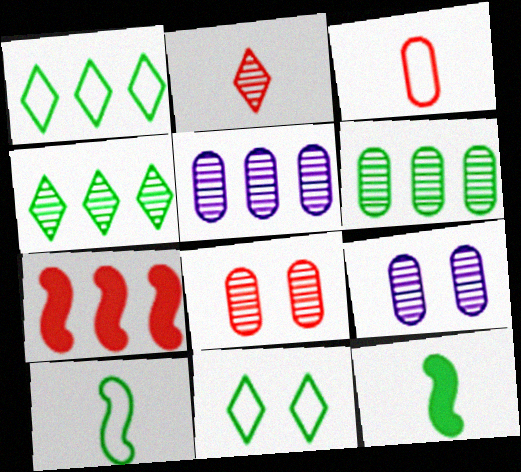[[1, 5, 7], 
[6, 11, 12]]